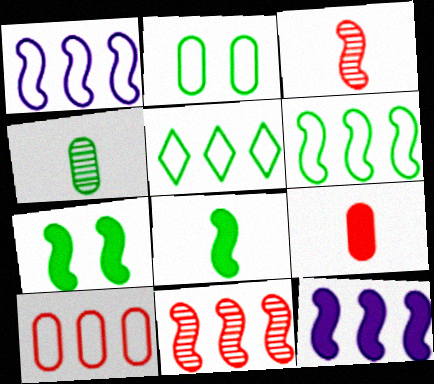[[1, 3, 7], 
[1, 5, 10], 
[4, 5, 7], 
[6, 11, 12]]